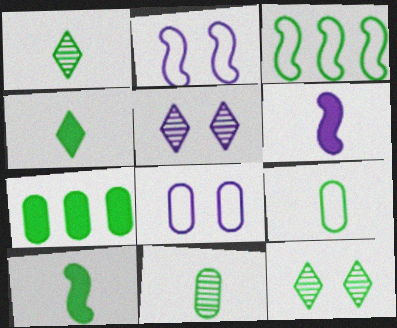[[1, 9, 10]]